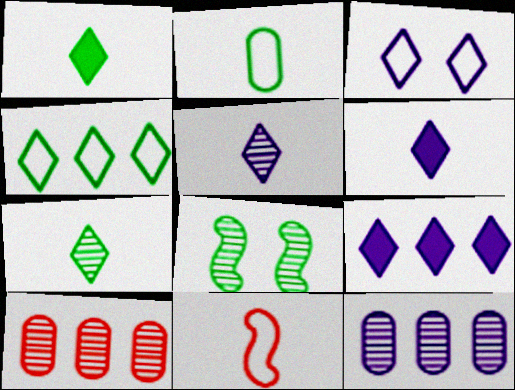[[3, 5, 9], 
[5, 8, 10]]